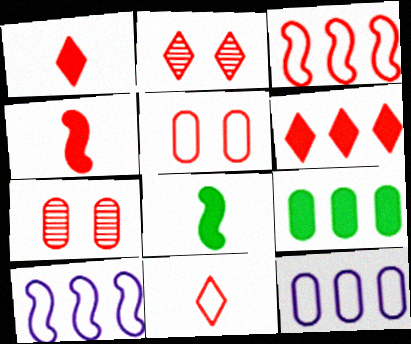[[1, 3, 7], 
[2, 6, 11], 
[2, 8, 12], 
[3, 5, 11]]